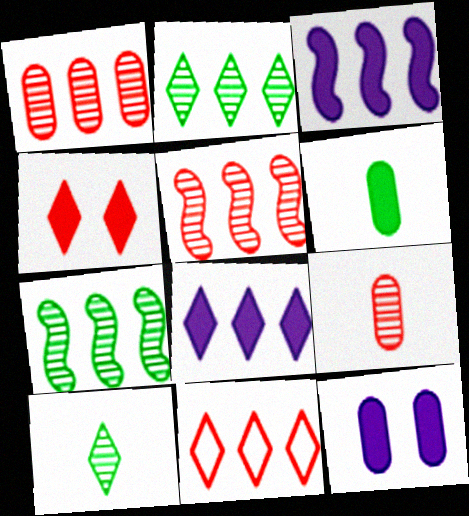[[2, 8, 11], 
[3, 4, 6]]